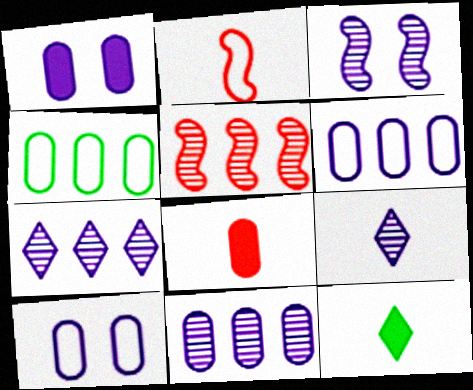[[3, 9, 11], 
[5, 10, 12]]